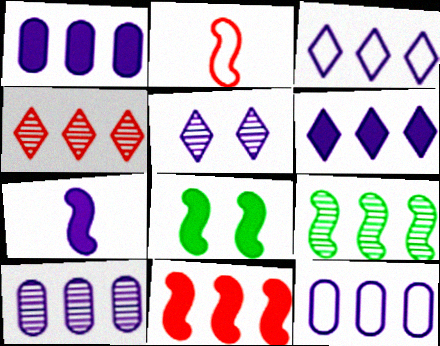[[1, 10, 12], 
[4, 9, 10], 
[5, 7, 12], 
[7, 8, 11]]